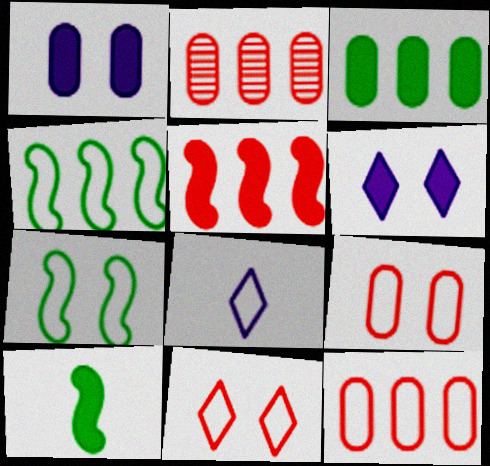[[4, 8, 9], 
[7, 8, 12]]